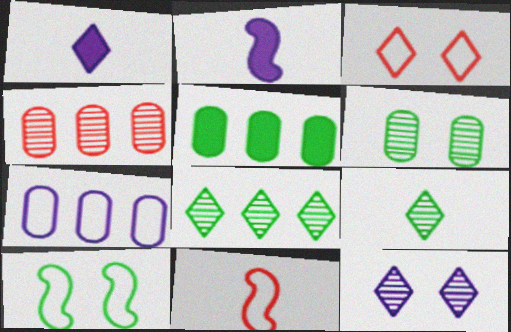[[1, 3, 8], 
[1, 4, 10], 
[2, 7, 12], 
[4, 5, 7], 
[5, 9, 10], 
[5, 11, 12]]